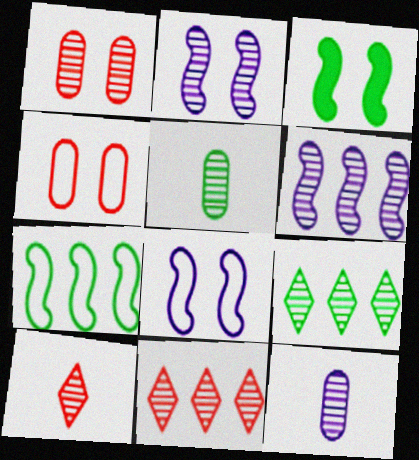[[2, 5, 11]]